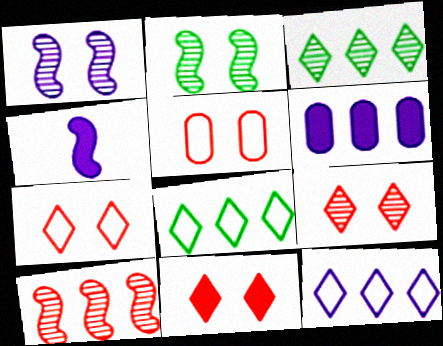[[3, 4, 5], 
[6, 8, 10], 
[7, 9, 11]]